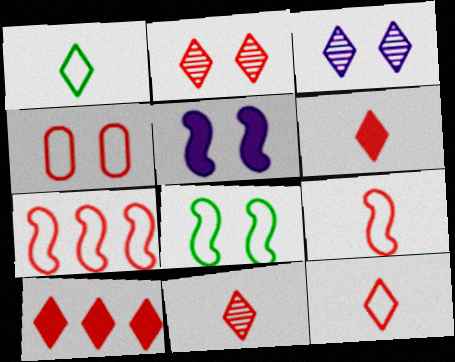[[1, 3, 10], 
[2, 10, 12], 
[4, 7, 12], 
[6, 11, 12]]